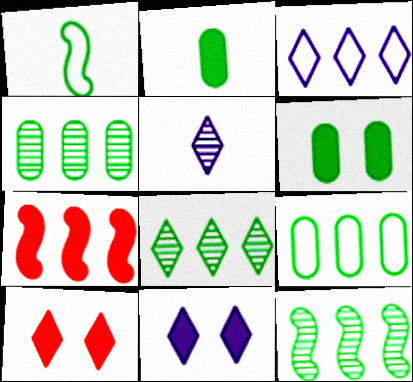[[1, 6, 8], 
[2, 7, 11], 
[3, 4, 7], 
[3, 5, 11], 
[4, 8, 12]]